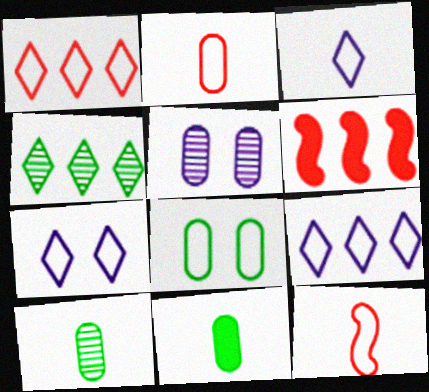[[3, 7, 9], 
[6, 7, 10], 
[8, 9, 12]]